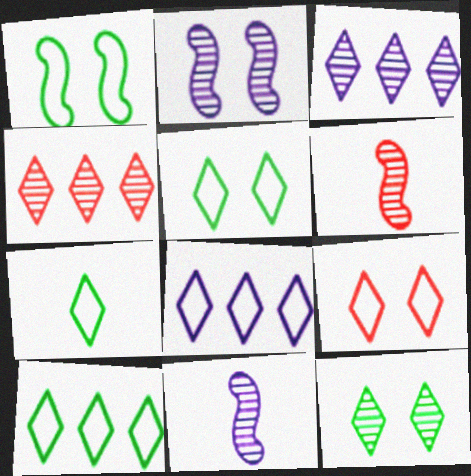[[5, 7, 10], 
[7, 8, 9]]